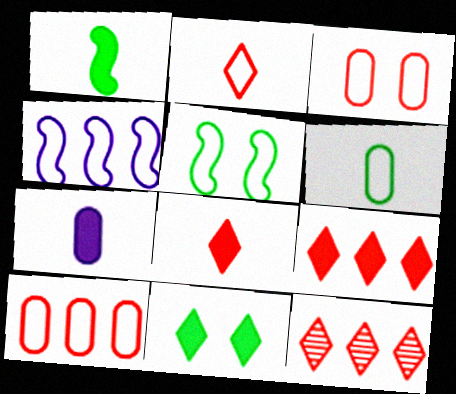[[1, 7, 8], 
[5, 7, 12]]